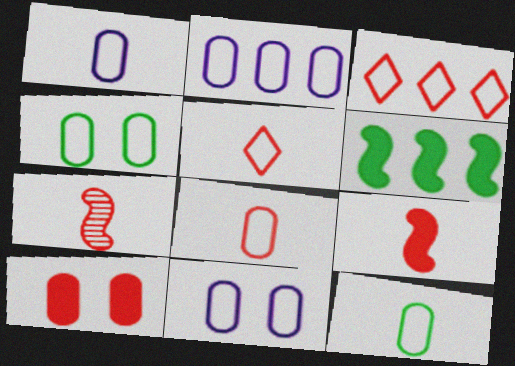[[1, 2, 11], 
[1, 8, 12], 
[2, 4, 8], 
[3, 7, 10]]